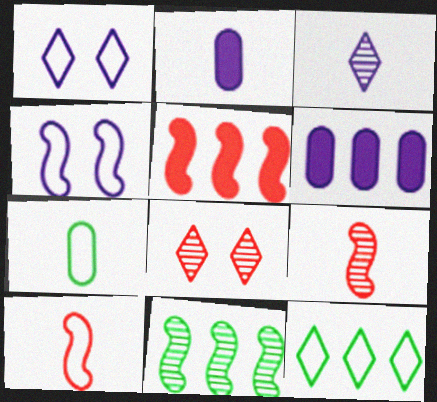[[3, 4, 6]]